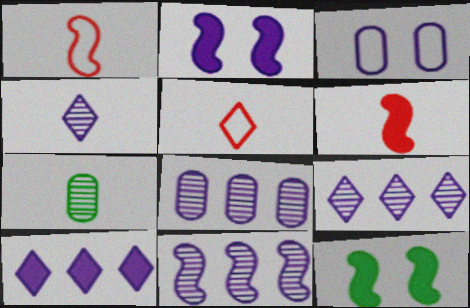[[1, 11, 12], 
[5, 8, 12], 
[8, 9, 11]]